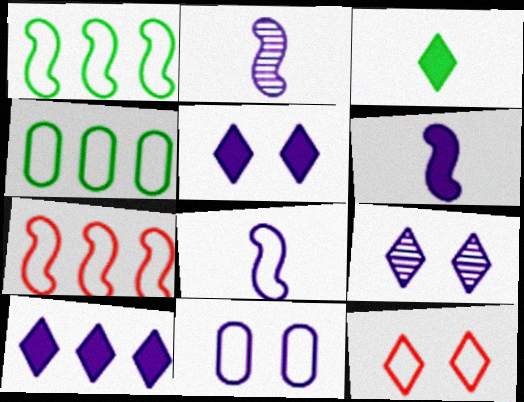[[2, 6, 8], 
[2, 10, 11], 
[4, 8, 12]]